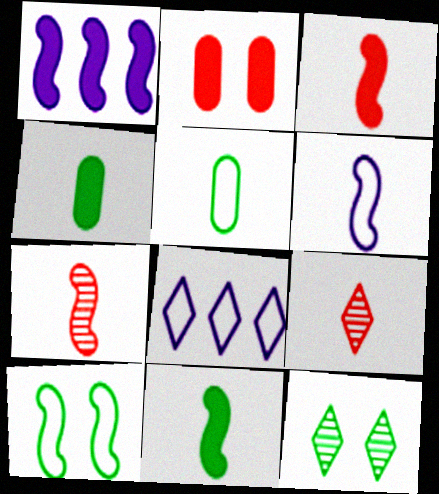[[1, 7, 10], 
[4, 6, 9], 
[6, 7, 11]]